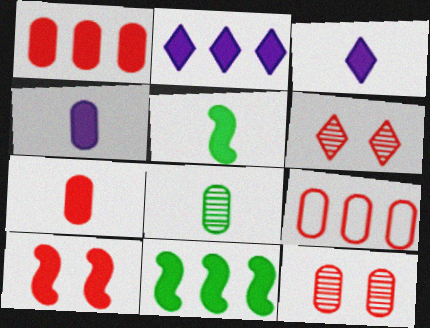[[1, 2, 11], 
[3, 5, 7], 
[7, 9, 12]]